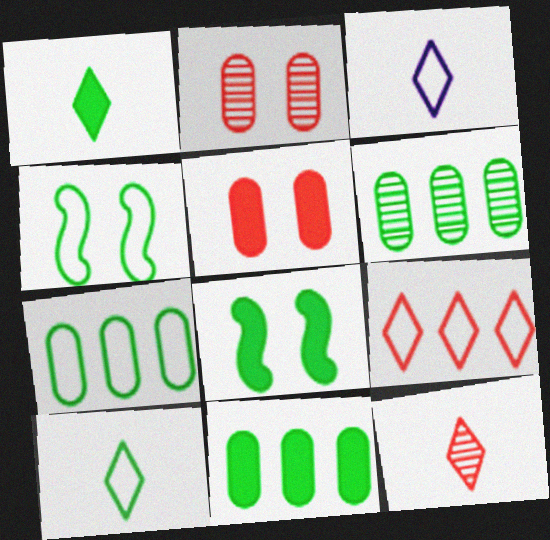[[1, 3, 12], 
[1, 4, 6], 
[1, 8, 11], 
[4, 7, 10], 
[6, 7, 11], 
[6, 8, 10]]